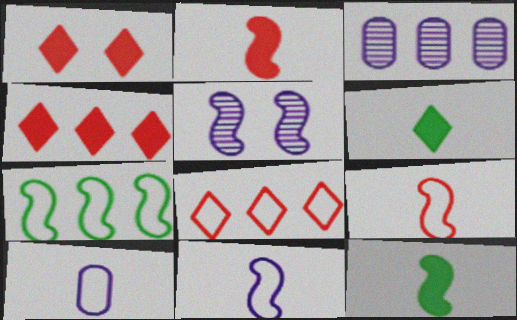[[2, 5, 7], 
[3, 4, 7]]